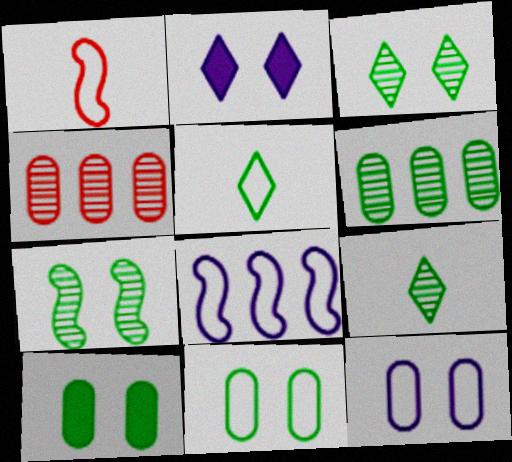[[1, 2, 6], 
[6, 7, 9]]